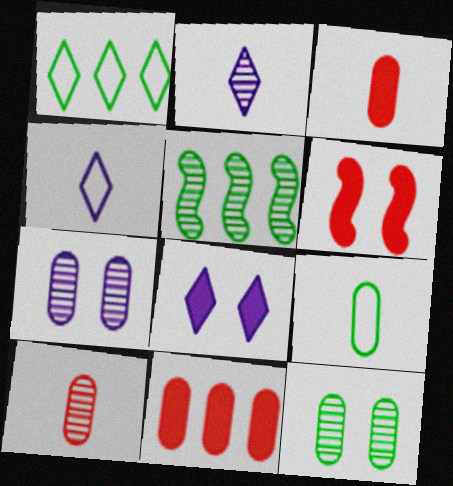[[7, 9, 11]]